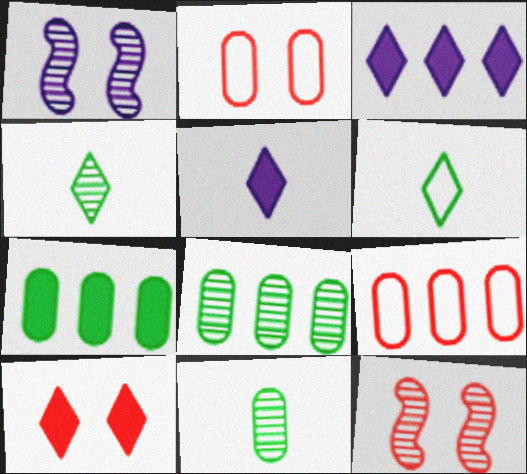[[2, 10, 12]]